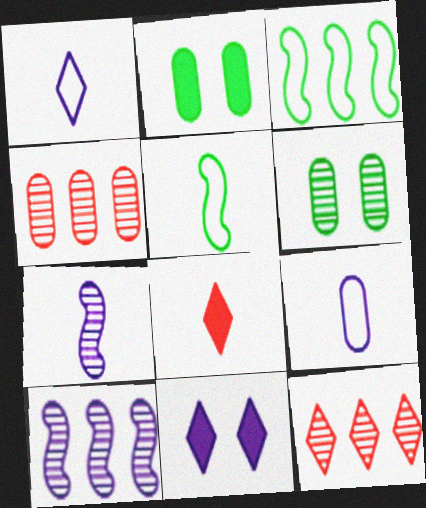[[2, 4, 9], 
[4, 5, 11], 
[6, 7, 12], 
[9, 10, 11]]